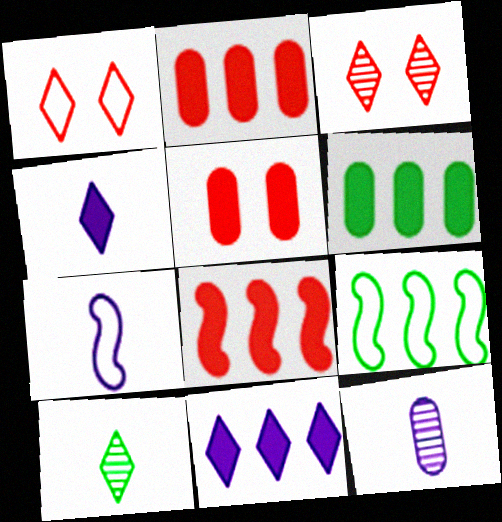[[1, 10, 11], 
[3, 6, 7], 
[4, 7, 12], 
[6, 8, 11]]